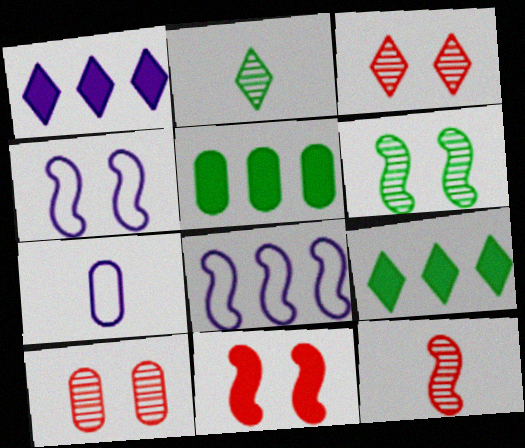[[4, 6, 11], 
[5, 7, 10]]